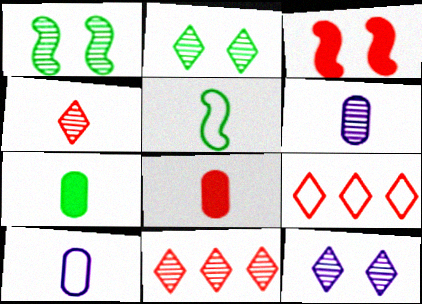[[1, 6, 11]]